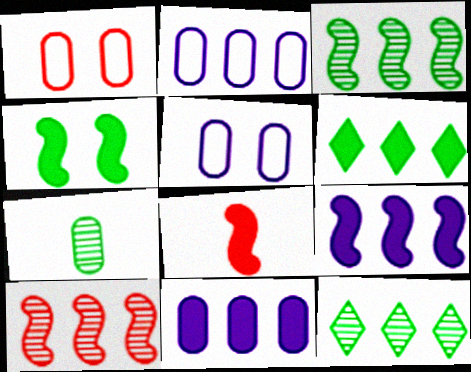[[1, 7, 11], 
[2, 6, 10], 
[4, 8, 9], 
[5, 8, 12]]